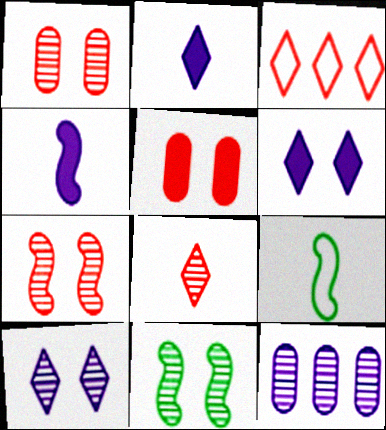[[1, 10, 11], 
[8, 11, 12]]